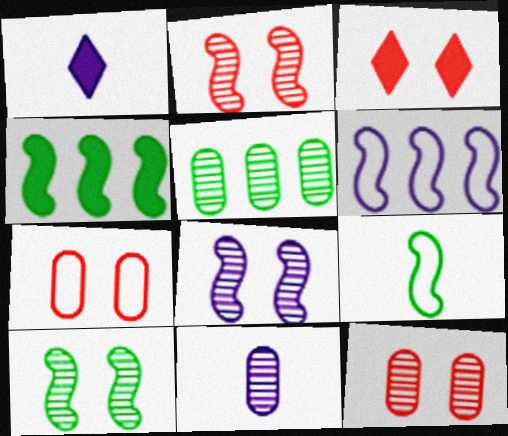[[2, 3, 7], 
[2, 8, 10], 
[4, 9, 10], 
[5, 11, 12]]